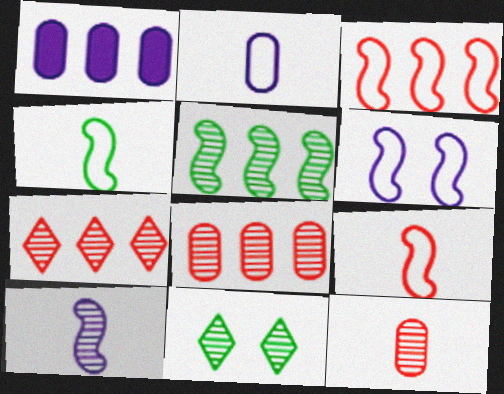[[1, 9, 11], 
[3, 4, 6], 
[8, 10, 11]]